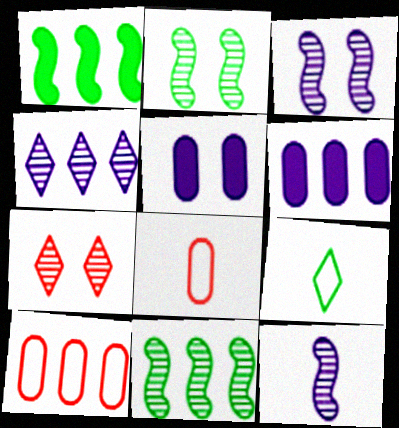[[1, 4, 10]]